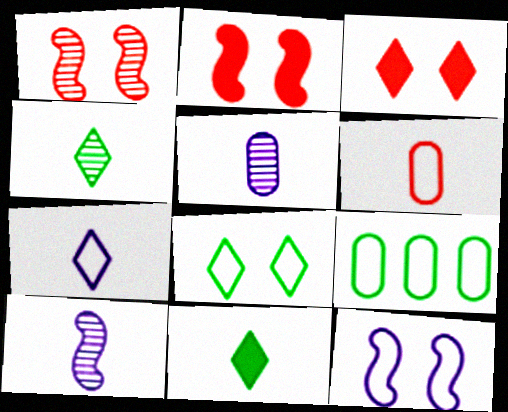[[3, 9, 10], 
[6, 10, 11]]